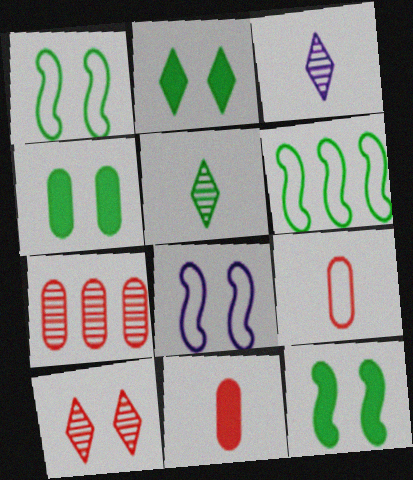[[2, 4, 12], 
[4, 5, 6], 
[4, 8, 10]]